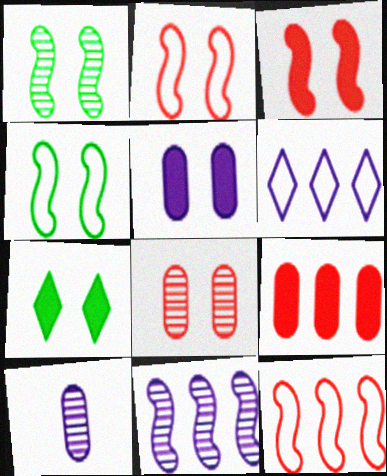[[3, 5, 7], 
[7, 10, 12]]